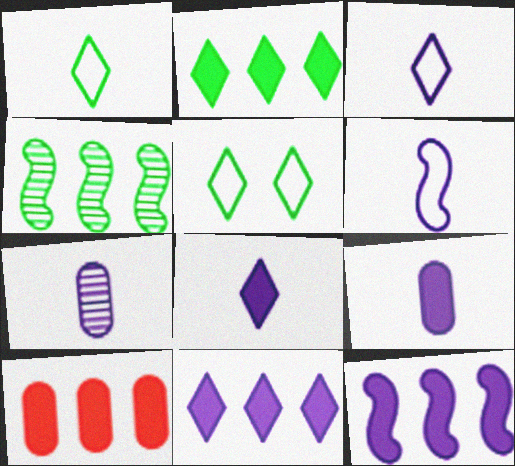[[2, 10, 12], 
[6, 7, 8]]